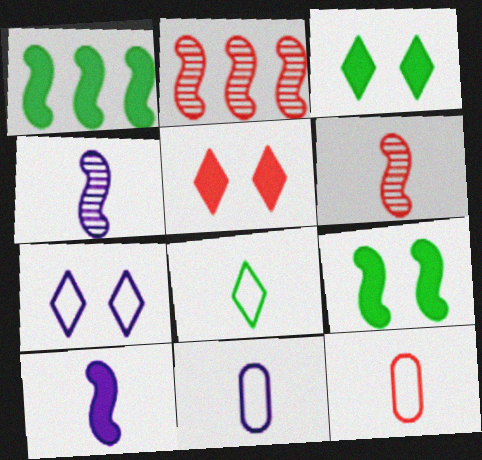[[2, 3, 11], 
[2, 5, 12]]